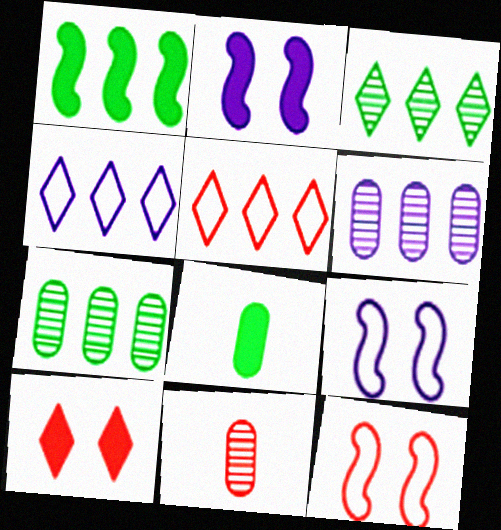[[1, 5, 6]]